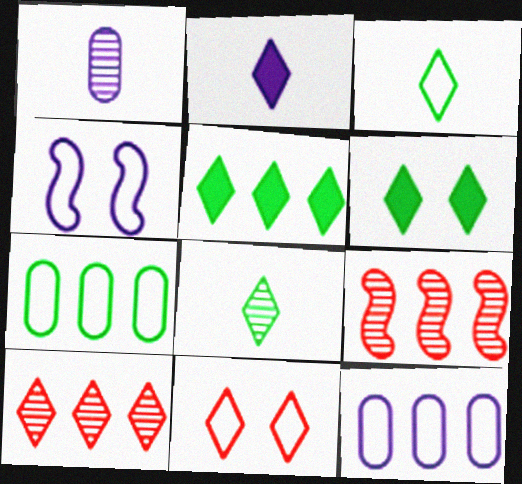[[5, 9, 12]]